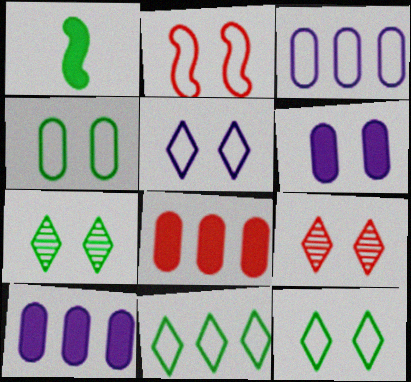[[1, 3, 9], 
[2, 4, 5], 
[2, 6, 7]]